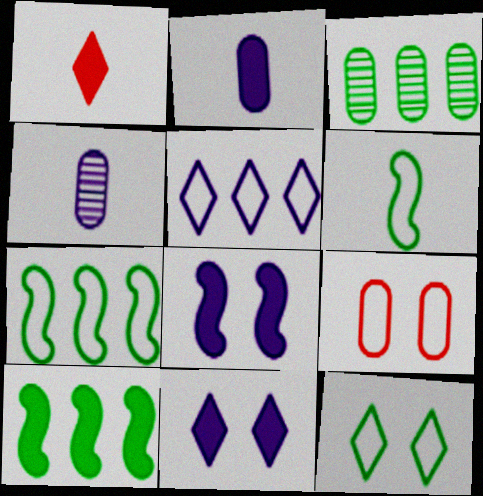[[1, 4, 6], 
[2, 3, 9], 
[4, 5, 8], 
[5, 6, 9]]